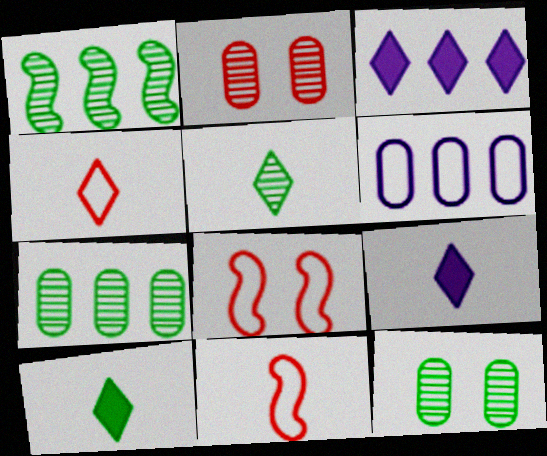[[1, 5, 12], 
[3, 11, 12], 
[4, 5, 9], 
[7, 8, 9]]